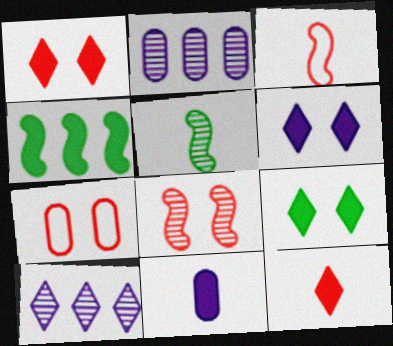[[1, 4, 11], 
[1, 6, 9], 
[1, 7, 8], 
[2, 3, 9]]